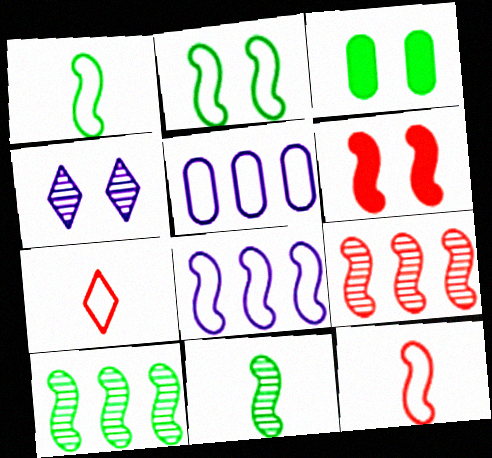[[2, 5, 7], 
[2, 8, 12], 
[6, 8, 11], 
[6, 9, 12]]